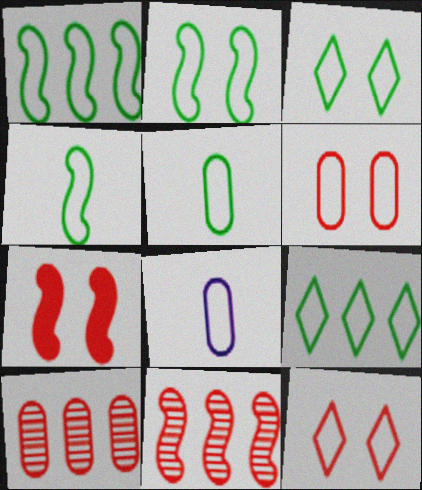[[1, 2, 4], 
[1, 3, 5], 
[1, 8, 12], 
[2, 5, 9]]